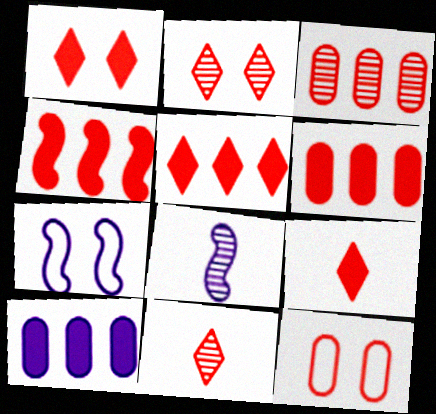[[1, 5, 9], 
[4, 5, 6], 
[4, 11, 12]]